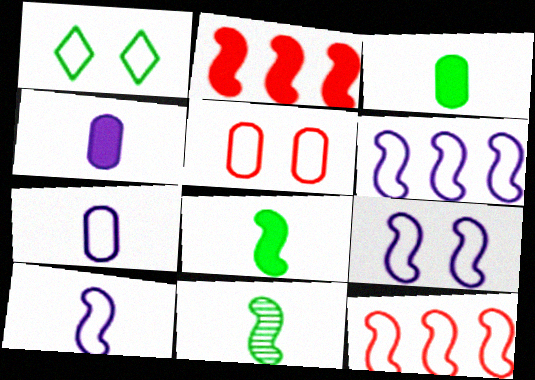[[1, 5, 9], 
[1, 7, 12], 
[2, 9, 11], 
[6, 9, 10]]